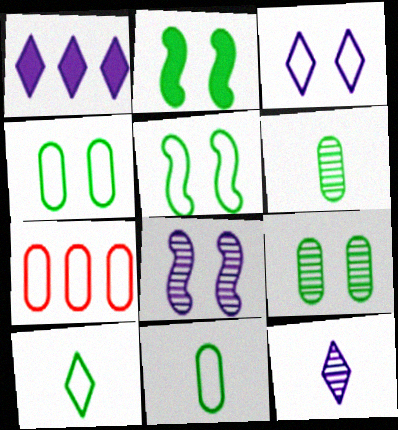[[1, 3, 12], 
[2, 7, 12]]